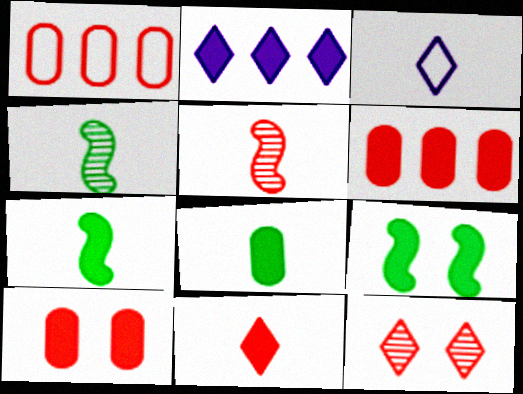[[2, 7, 10], 
[3, 5, 8]]